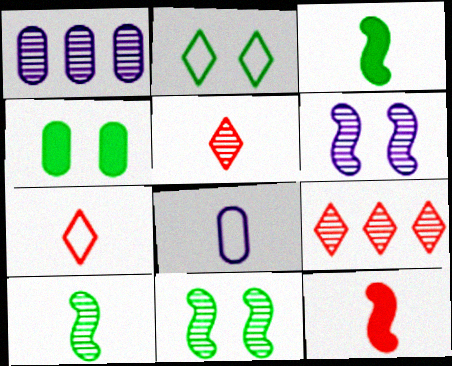[[1, 2, 12], 
[1, 5, 11], 
[2, 4, 11], 
[3, 5, 8]]